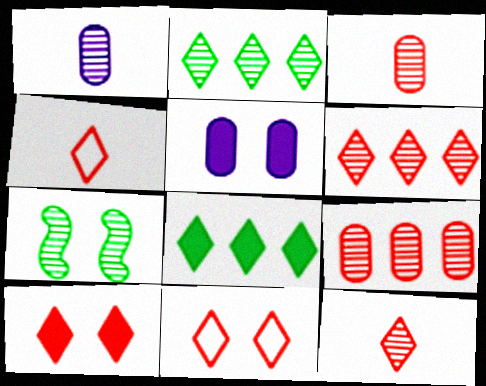[[1, 6, 7], 
[4, 6, 10], 
[5, 7, 11]]